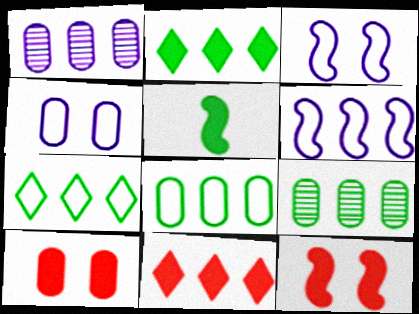[[6, 9, 11]]